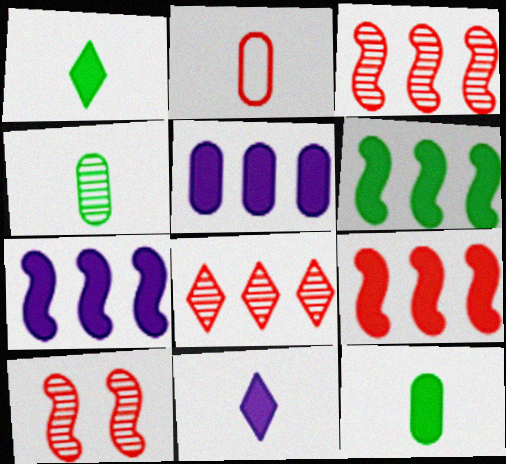[[6, 7, 9]]